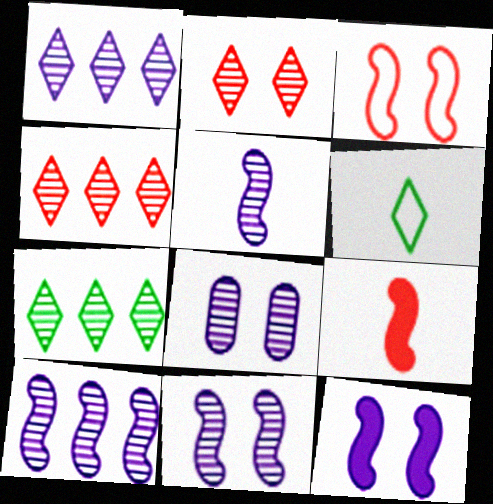[[1, 4, 7], 
[1, 5, 8], 
[5, 10, 11]]